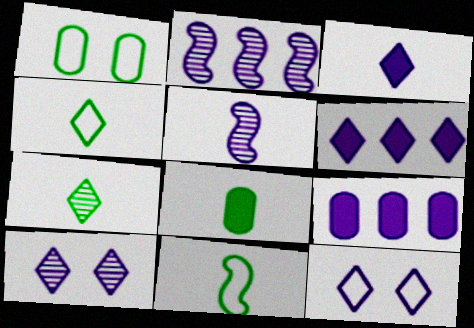[[5, 9, 12], 
[7, 8, 11]]